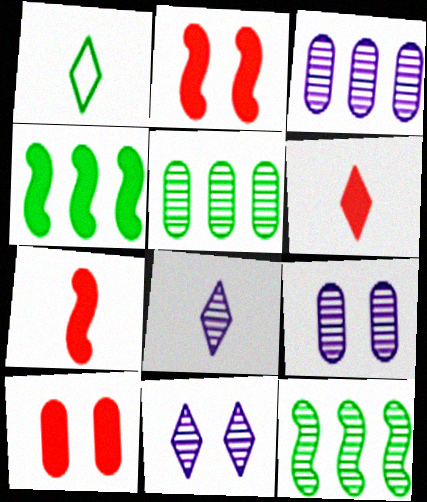[[1, 2, 3], 
[1, 6, 8]]